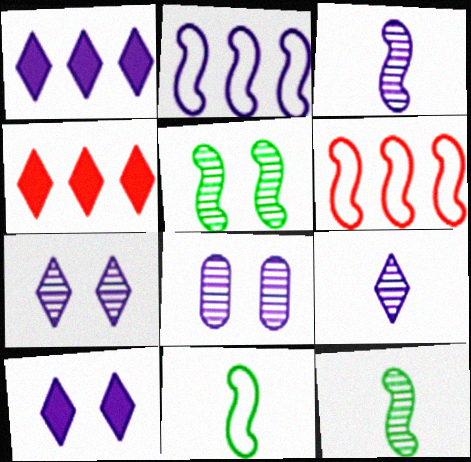[[4, 8, 11]]